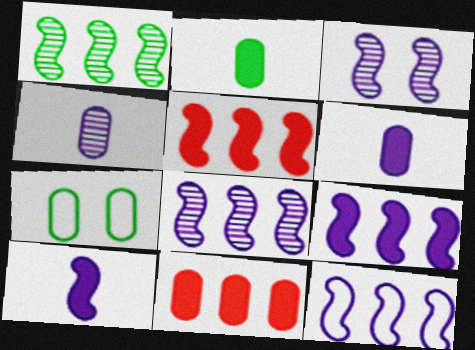[[1, 5, 12], 
[3, 10, 12], 
[4, 7, 11], 
[8, 9, 12]]